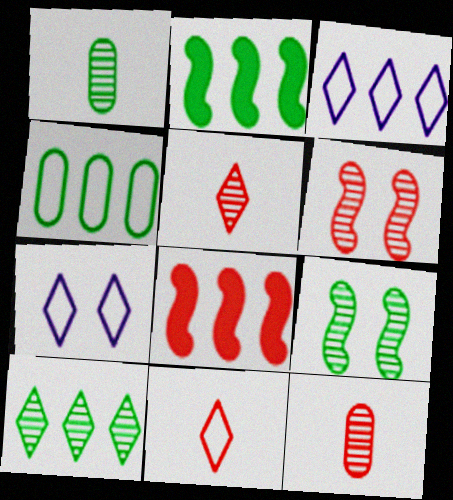[[1, 7, 8], 
[1, 9, 10], 
[2, 4, 10], 
[2, 7, 12]]